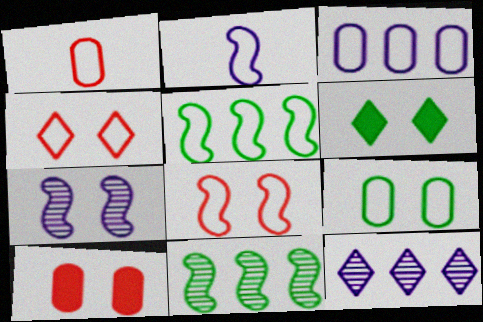[[1, 3, 9], 
[2, 5, 8]]